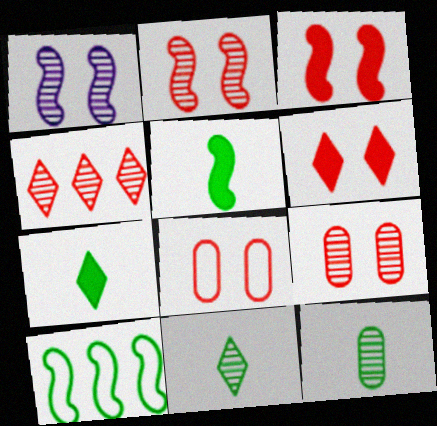[[1, 4, 12], 
[2, 6, 8]]